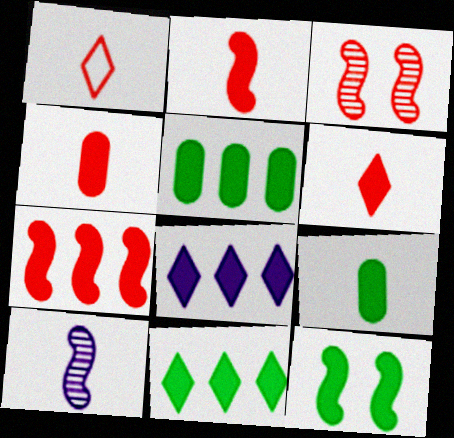[[1, 9, 10], 
[2, 4, 6], 
[4, 8, 12], 
[5, 7, 8], 
[9, 11, 12]]